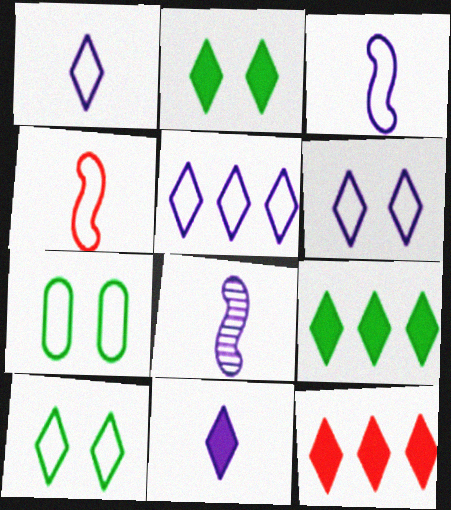[[1, 5, 6], 
[2, 11, 12], 
[4, 5, 7], 
[7, 8, 12]]